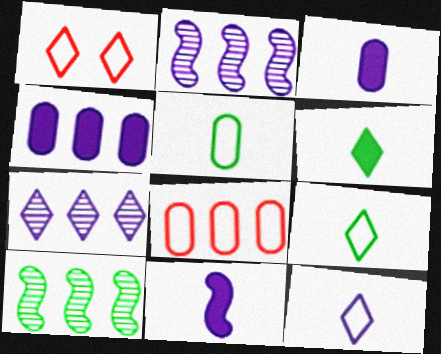[[1, 3, 10], 
[1, 6, 7]]